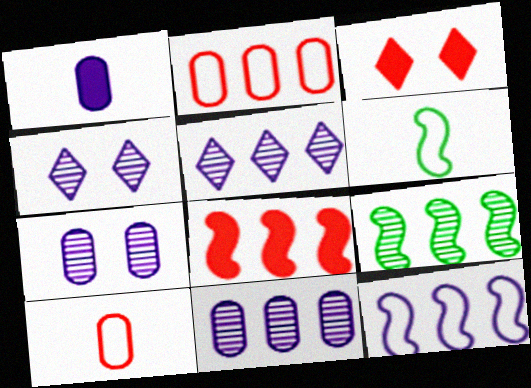[[1, 4, 12], 
[3, 6, 11], 
[8, 9, 12]]